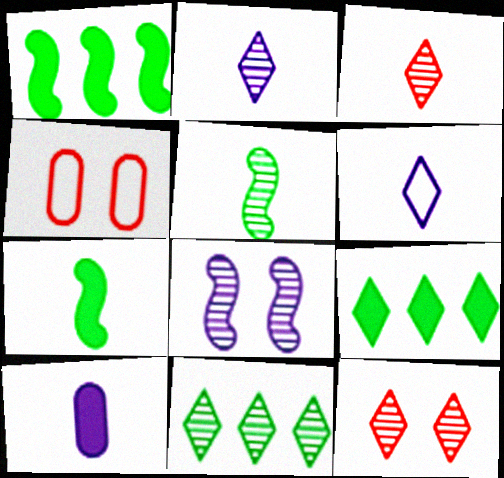[[1, 2, 4], 
[2, 11, 12], 
[6, 9, 12]]